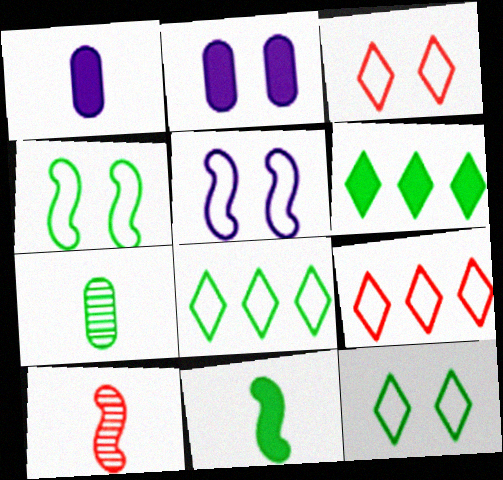[[2, 8, 10], 
[4, 6, 7]]